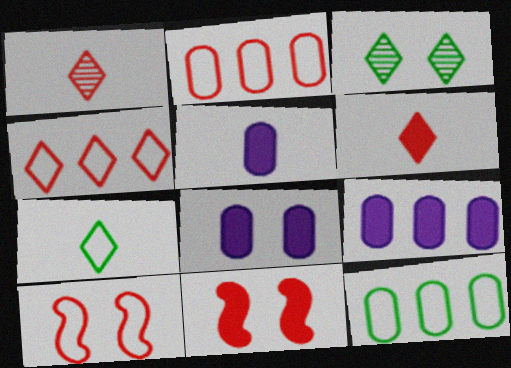[[1, 2, 11], 
[3, 8, 10], 
[5, 8, 9]]